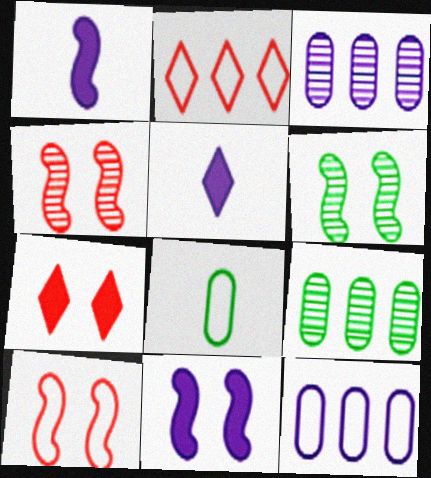[[5, 9, 10], 
[6, 10, 11]]